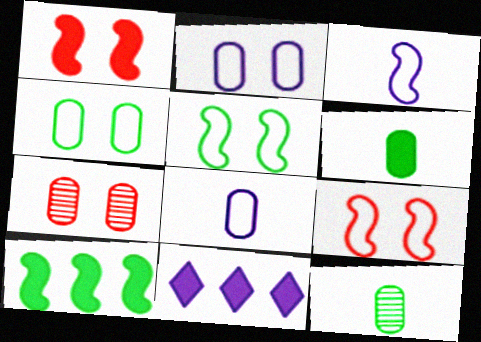[[1, 6, 11], 
[9, 11, 12]]